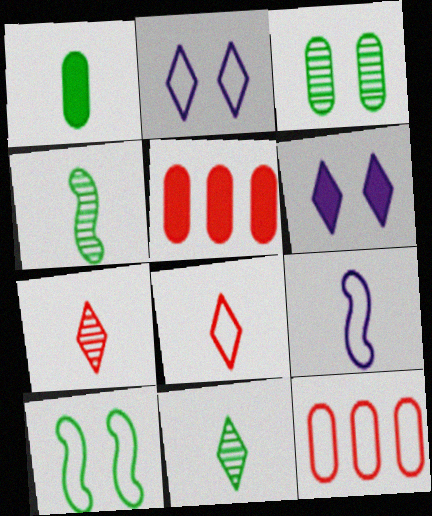[[1, 7, 9], 
[2, 4, 5], 
[4, 6, 12]]